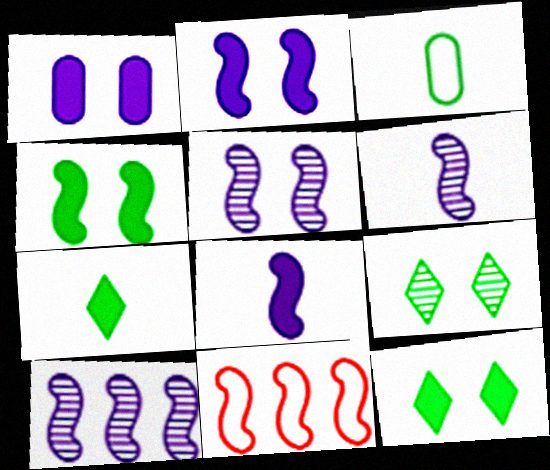[[4, 6, 11], 
[5, 6, 10]]